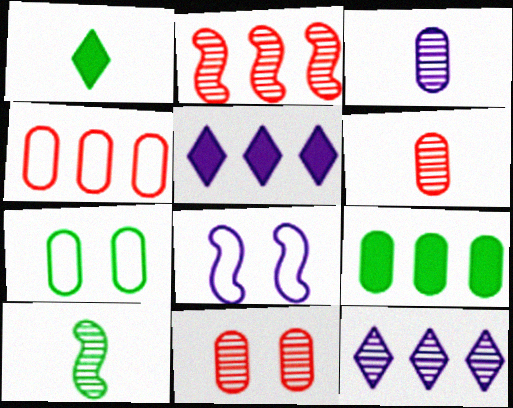[[3, 5, 8], 
[10, 11, 12]]